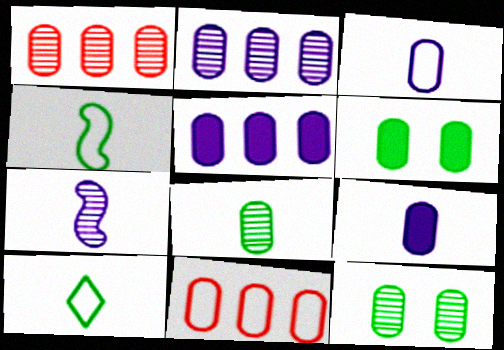[[1, 3, 6], 
[9, 11, 12]]